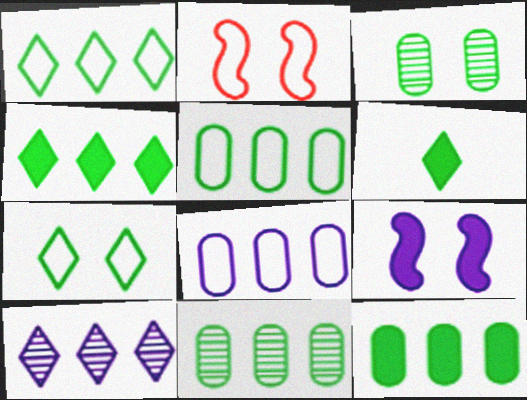[[5, 11, 12]]